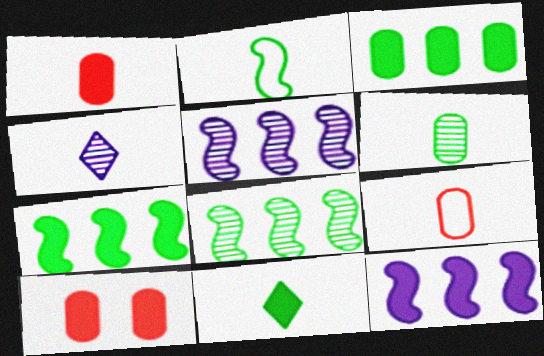[[1, 2, 4], 
[2, 6, 11], 
[10, 11, 12]]